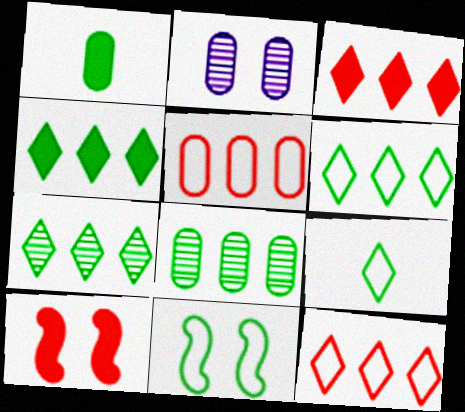[[1, 2, 5], 
[1, 7, 11], 
[4, 6, 7]]